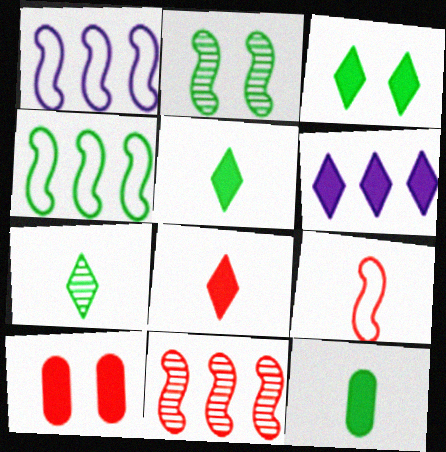[[1, 7, 10], 
[3, 6, 8]]